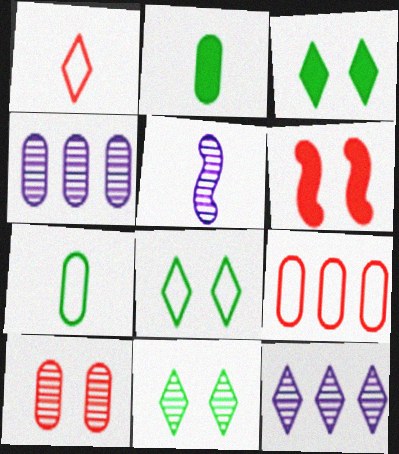[[1, 2, 5], 
[1, 3, 12], 
[3, 5, 9], 
[3, 8, 11], 
[6, 7, 12]]